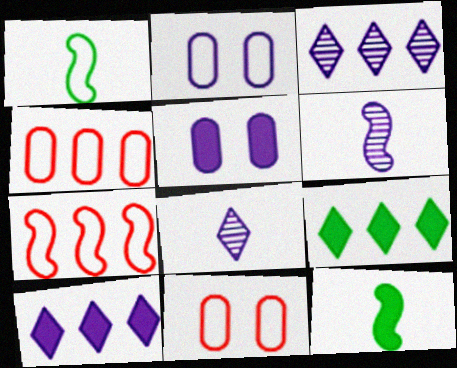[[2, 6, 10], 
[3, 11, 12], 
[6, 9, 11]]